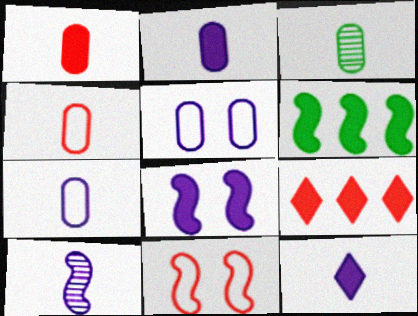[[1, 3, 7], 
[2, 3, 4], 
[6, 10, 11], 
[7, 10, 12]]